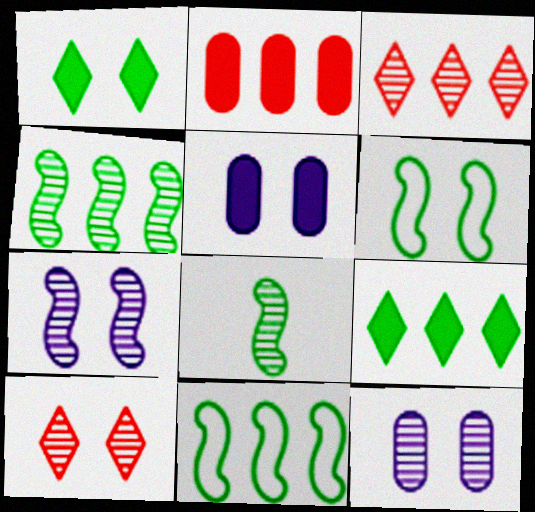[[3, 8, 12], 
[5, 6, 10]]